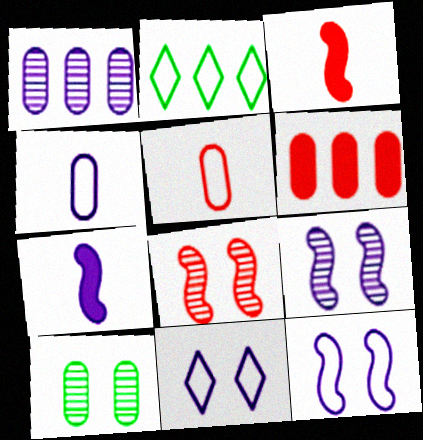[[1, 7, 11], 
[2, 5, 12], 
[4, 6, 10]]